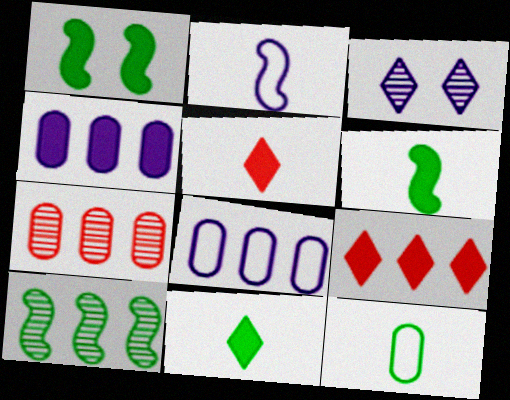[[1, 4, 5], 
[2, 3, 4], 
[8, 9, 10]]